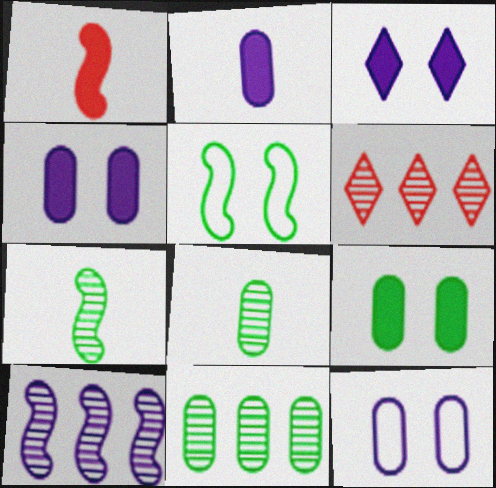[[1, 5, 10], 
[2, 5, 6], 
[6, 10, 11]]